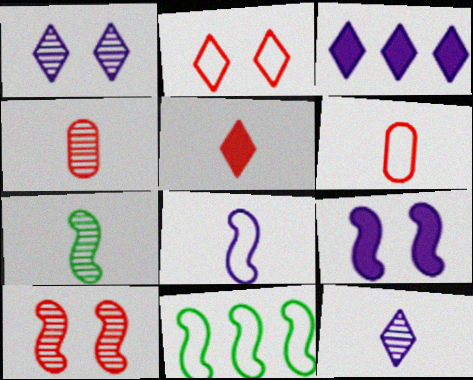[[4, 7, 12]]